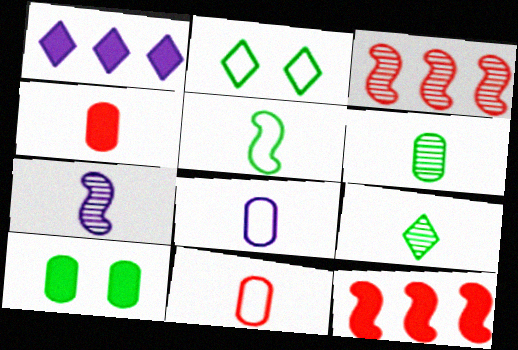[[4, 6, 8]]